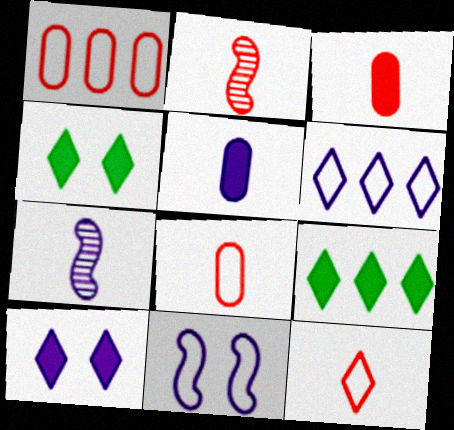[[1, 4, 7], 
[2, 3, 12]]